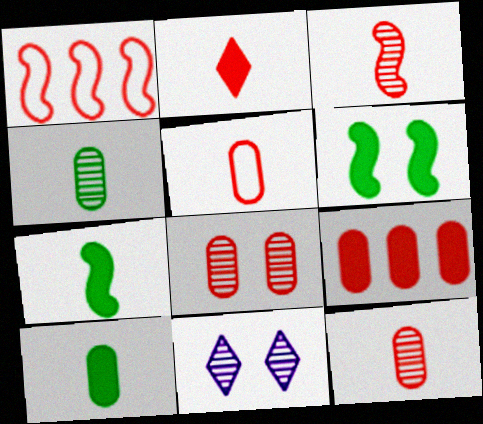[[1, 2, 8], 
[1, 10, 11], 
[2, 3, 5], 
[5, 8, 9]]